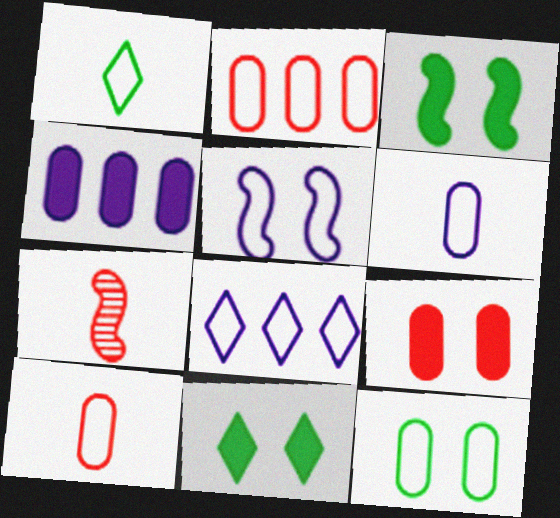[[1, 2, 5], 
[2, 6, 12], 
[5, 6, 8]]